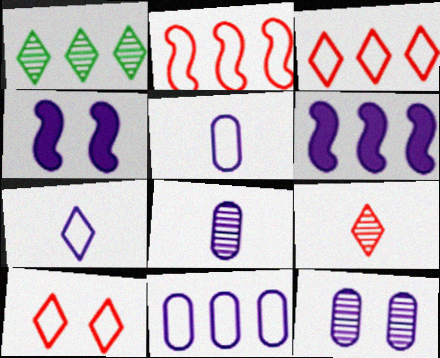[[6, 7, 12]]